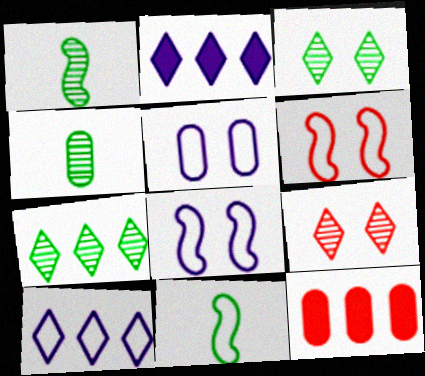[[2, 4, 6], 
[4, 5, 12]]